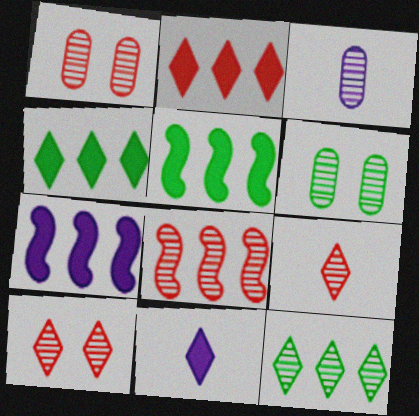[[1, 8, 9]]